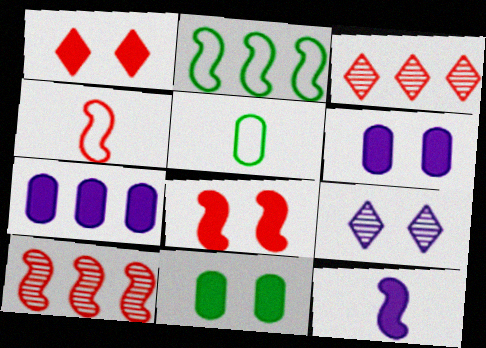[[2, 3, 7], 
[4, 8, 10]]